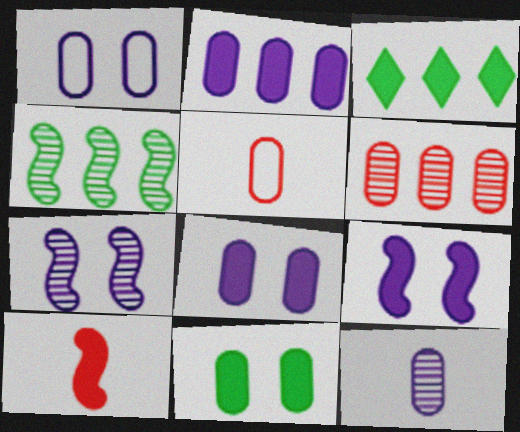[[1, 2, 12], 
[3, 5, 7], 
[3, 8, 10]]